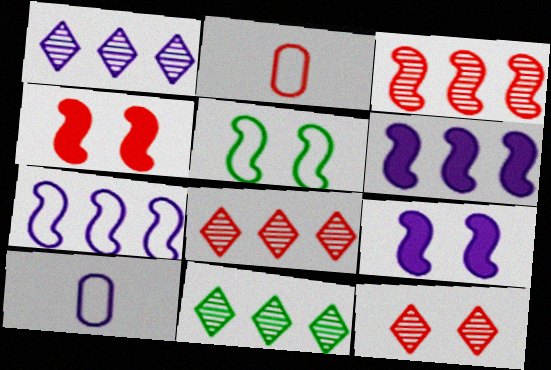[[1, 8, 11], 
[1, 9, 10], 
[2, 4, 8], 
[2, 9, 11], 
[4, 10, 11]]